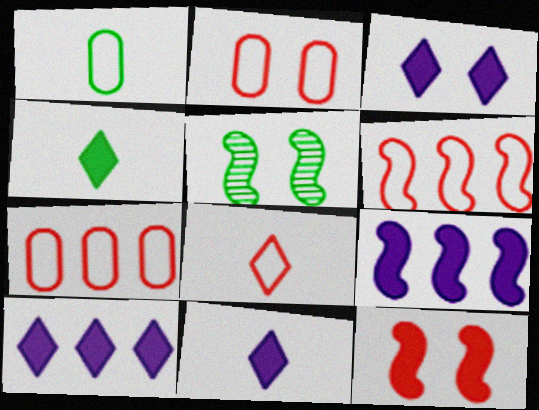[[2, 3, 5], 
[2, 6, 8], 
[3, 10, 11], 
[5, 7, 11]]